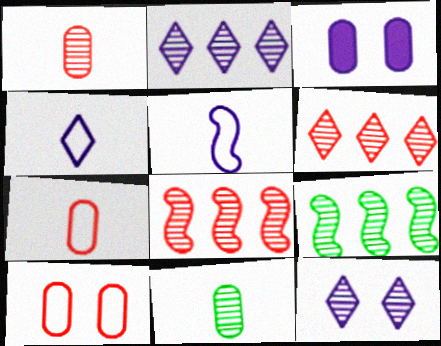[[1, 9, 12], 
[2, 3, 5], 
[8, 11, 12]]